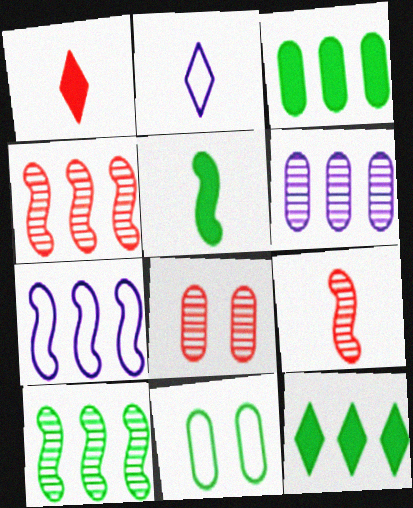[]